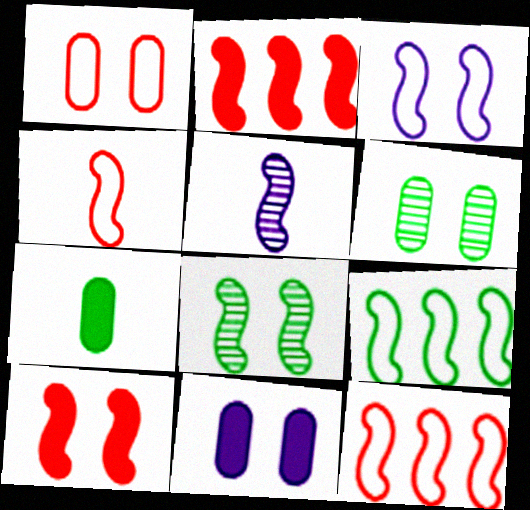[[1, 6, 11], 
[3, 4, 9], 
[3, 8, 10], 
[5, 9, 10]]